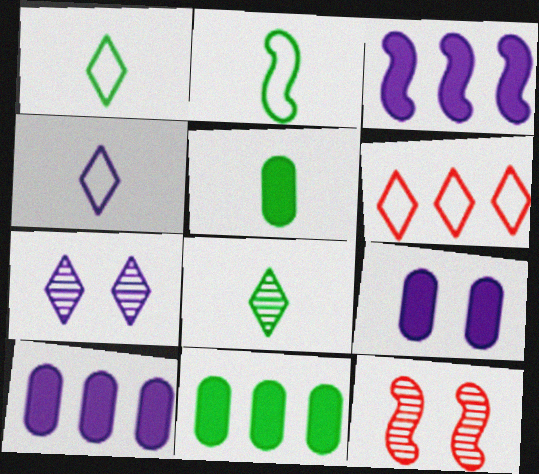[[1, 10, 12], 
[2, 3, 12], 
[2, 5, 8], 
[4, 11, 12]]